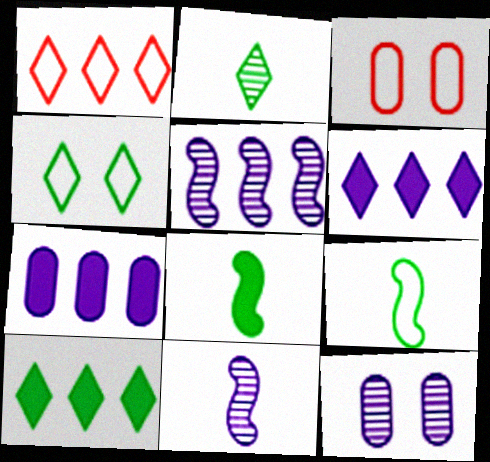[[1, 8, 12], 
[2, 4, 10], 
[3, 10, 11]]